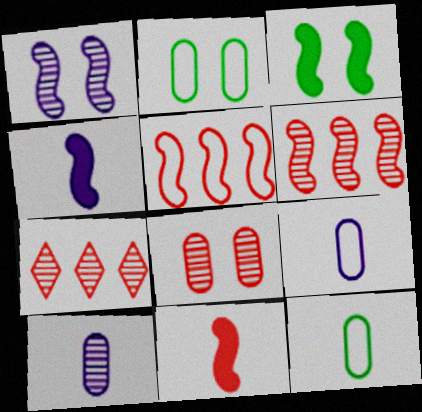[[2, 4, 7], 
[3, 7, 9]]